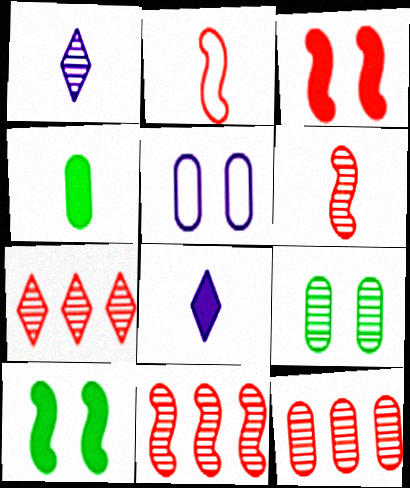[[1, 2, 4], 
[1, 9, 11], 
[2, 3, 11], 
[4, 5, 12], 
[7, 11, 12]]